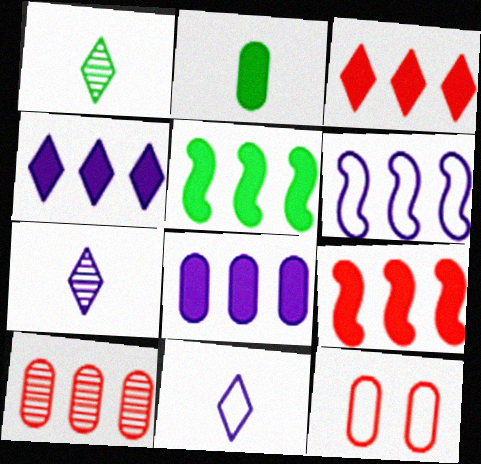[[3, 5, 8], 
[5, 7, 12]]